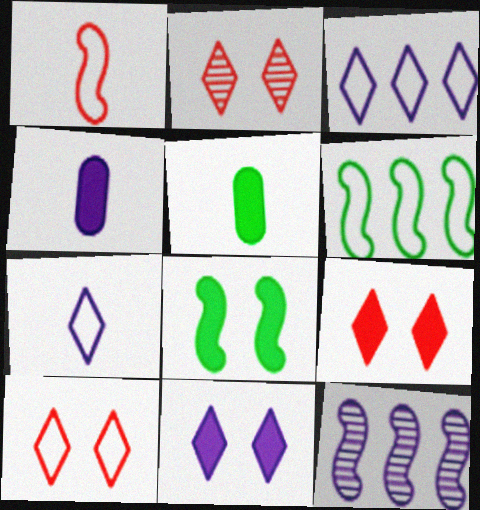[[1, 8, 12], 
[2, 4, 6], 
[2, 9, 10], 
[5, 10, 12]]